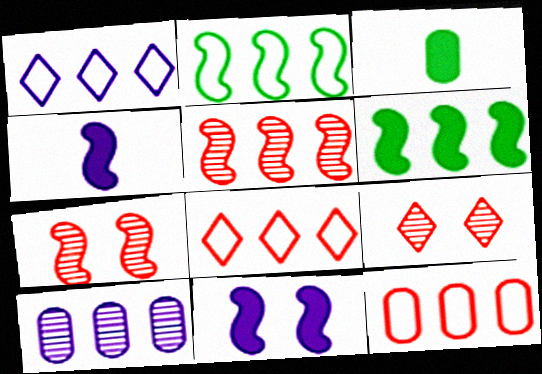[[1, 2, 12], 
[1, 3, 7], 
[2, 4, 7], 
[6, 8, 10]]